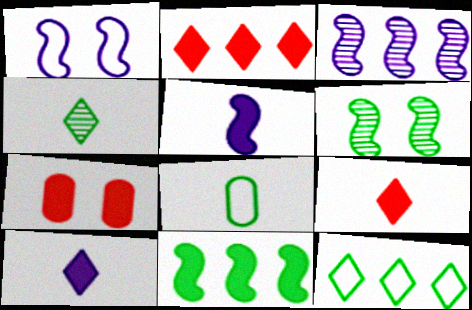[[1, 3, 5], 
[7, 10, 11]]